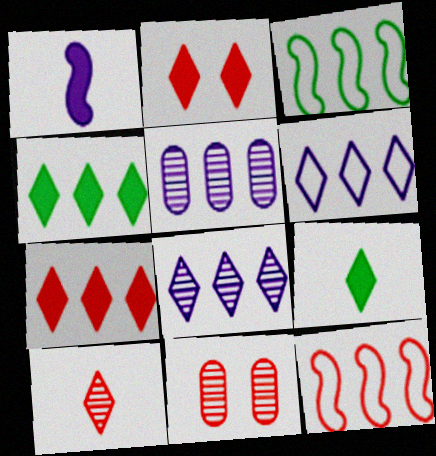[[3, 5, 7], 
[4, 5, 12]]